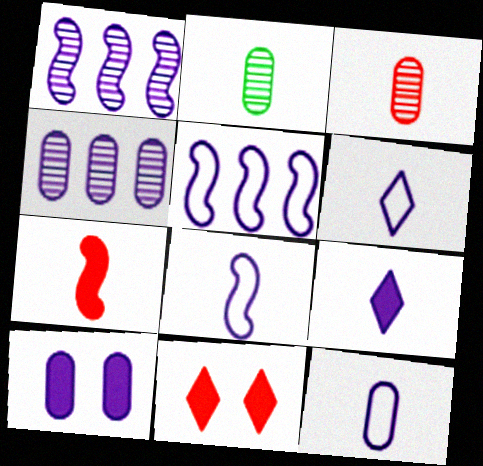[[1, 6, 10], 
[2, 5, 11], 
[2, 6, 7], 
[4, 10, 12], 
[6, 8, 12]]